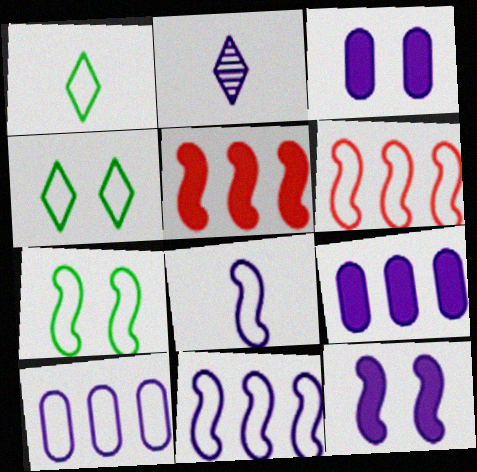[[2, 3, 11], 
[2, 10, 12], 
[6, 7, 8]]